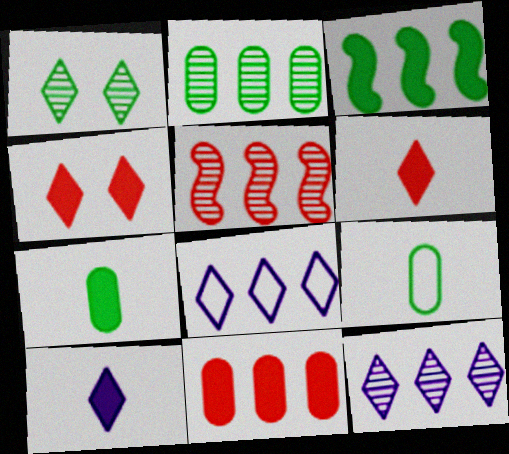[[1, 3, 9], 
[1, 6, 8], 
[2, 5, 12]]